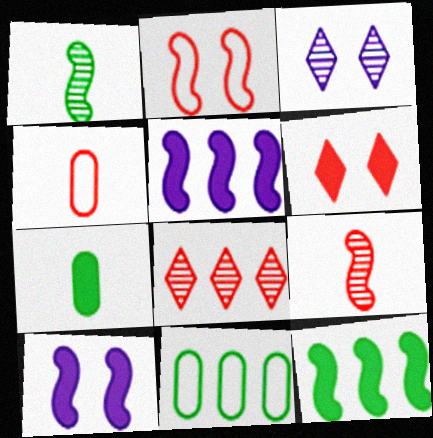[[1, 2, 5], 
[3, 4, 12], 
[5, 6, 7], 
[5, 8, 11]]